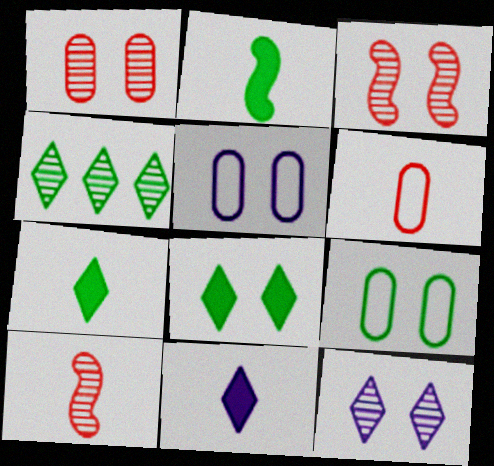[[2, 4, 9], 
[3, 5, 8]]